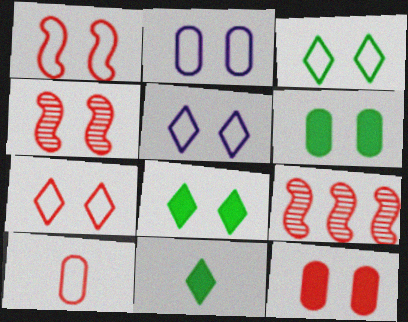[[1, 2, 3], 
[2, 4, 8], 
[2, 9, 11], 
[3, 5, 7], 
[4, 5, 6], 
[4, 7, 12]]